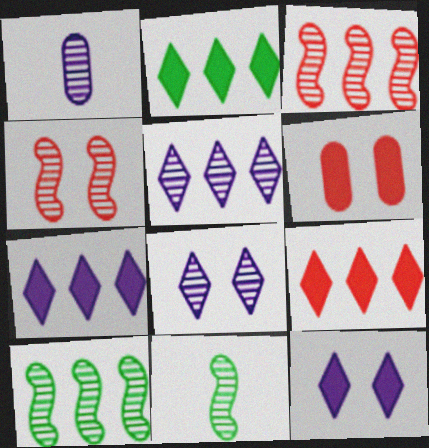[[2, 7, 9]]